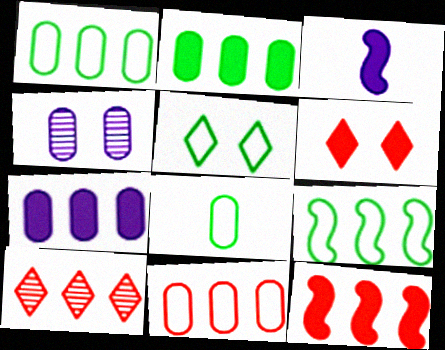[[2, 3, 6], 
[5, 8, 9], 
[7, 9, 10], 
[10, 11, 12]]